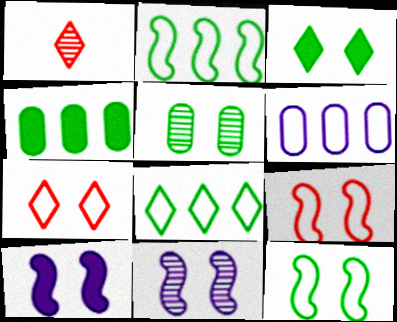[[3, 5, 12], 
[5, 7, 10]]